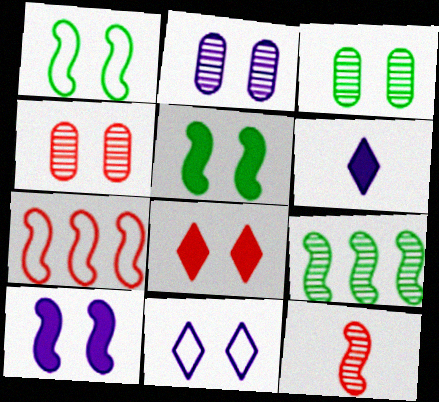[[1, 2, 8], 
[2, 3, 4], 
[2, 10, 11], 
[3, 6, 7], 
[4, 5, 11]]